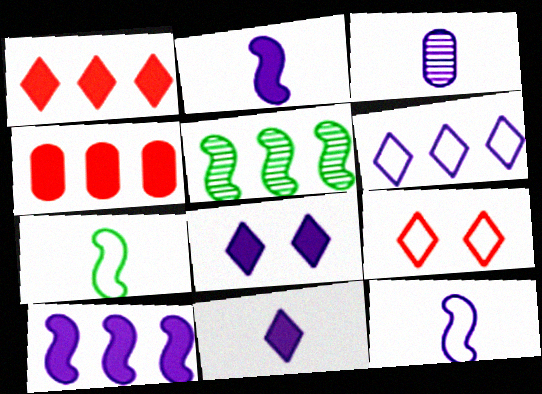[[3, 11, 12], 
[4, 5, 6]]